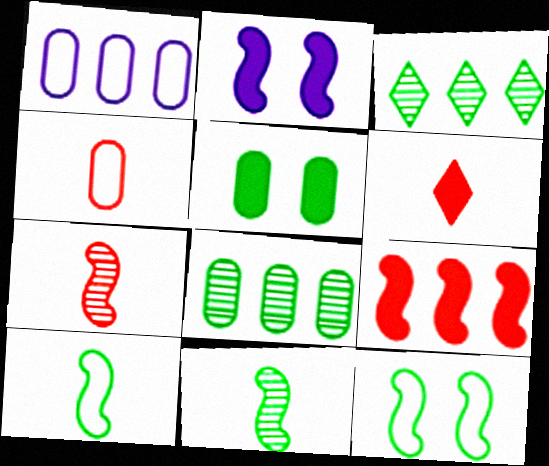[[1, 3, 9], 
[2, 3, 4], 
[3, 5, 10], 
[4, 6, 7]]